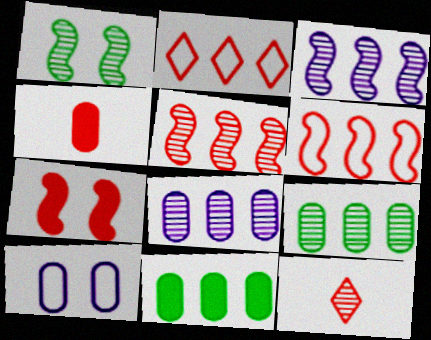[[1, 8, 12], 
[2, 3, 11], 
[4, 9, 10]]